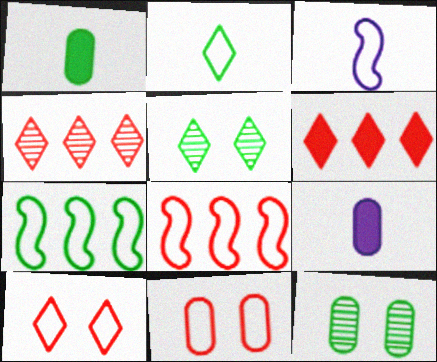[[1, 5, 7], 
[3, 6, 12], 
[5, 8, 9]]